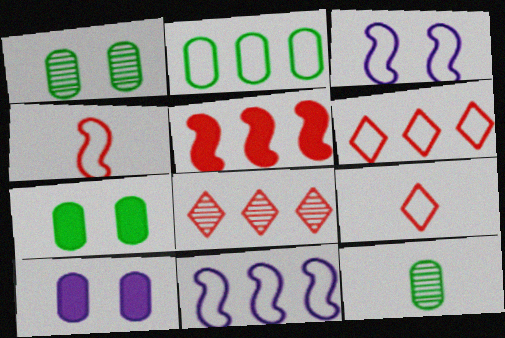[[2, 3, 9], 
[2, 6, 11], 
[2, 7, 12]]